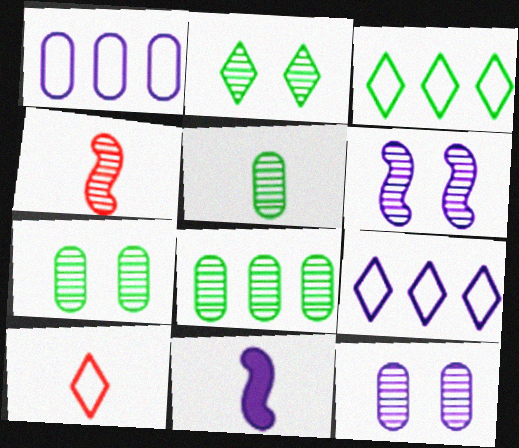[[5, 7, 8], 
[5, 10, 11], 
[9, 11, 12]]